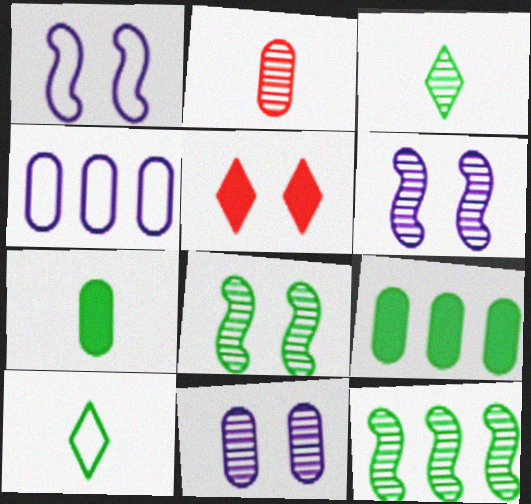[[8, 9, 10]]